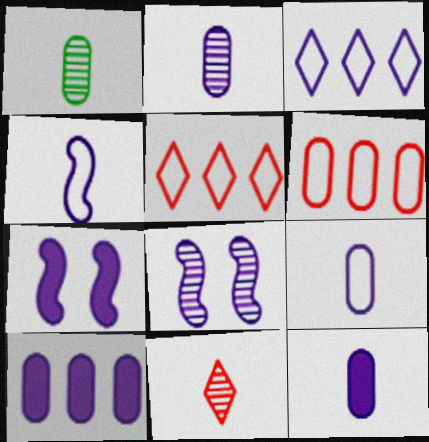[[1, 5, 7], 
[2, 3, 7], 
[2, 9, 12], 
[3, 8, 12]]